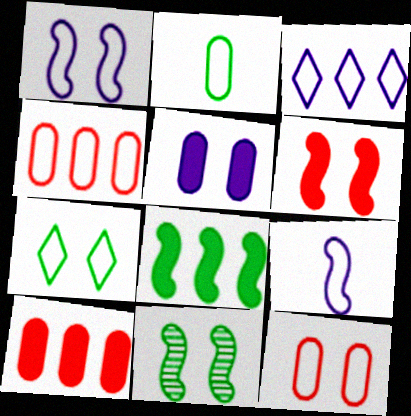[[1, 6, 11], 
[1, 7, 12], 
[4, 7, 9]]